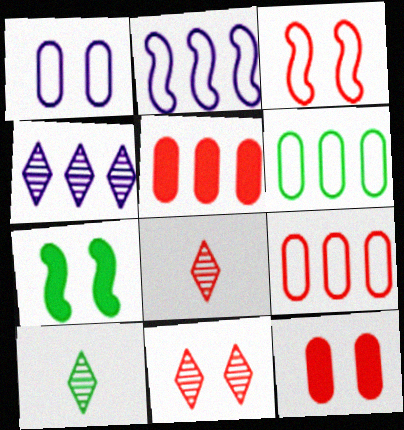[[1, 7, 11], 
[2, 10, 12], 
[3, 5, 8], 
[3, 11, 12], 
[4, 10, 11], 
[6, 7, 10]]